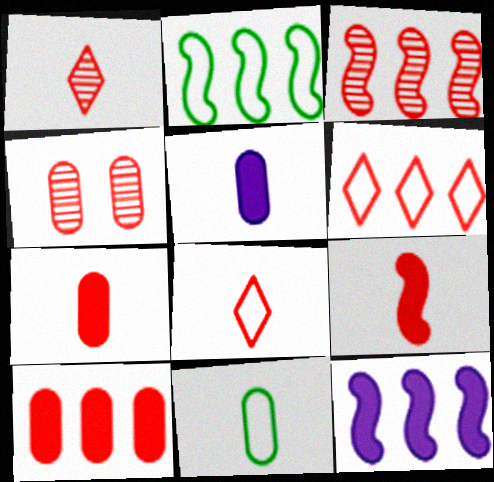[[1, 3, 4], 
[2, 3, 12], 
[3, 6, 10], 
[4, 6, 9]]